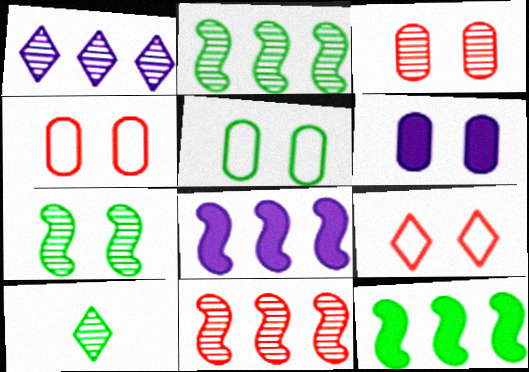[[3, 5, 6], 
[4, 8, 10], 
[5, 10, 12], 
[6, 7, 9]]